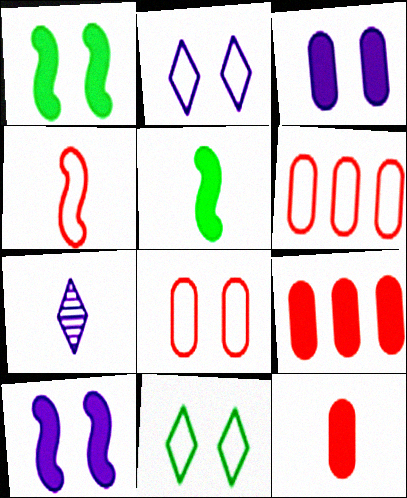[[1, 6, 7]]